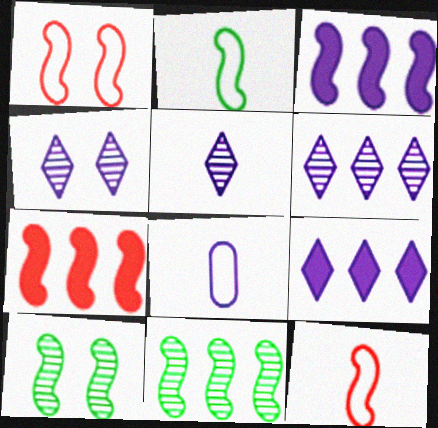[[3, 4, 8], 
[3, 10, 12], 
[4, 5, 6]]